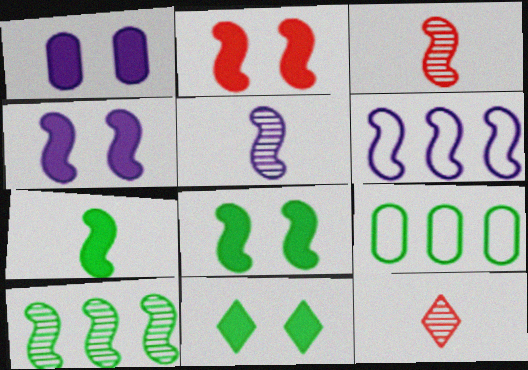[[1, 2, 11], 
[2, 4, 8], 
[3, 6, 8], 
[4, 5, 6], 
[4, 9, 12]]